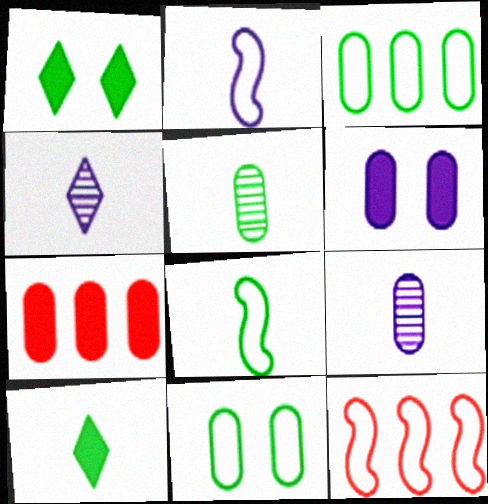[[1, 9, 12], 
[5, 8, 10], 
[7, 9, 11]]